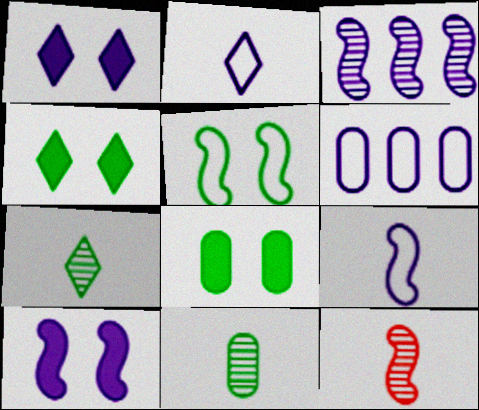[[3, 9, 10], 
[4, 6, 12]]